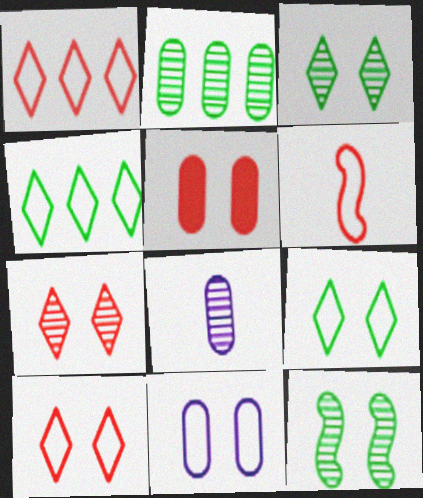[[4, 6, 11]]